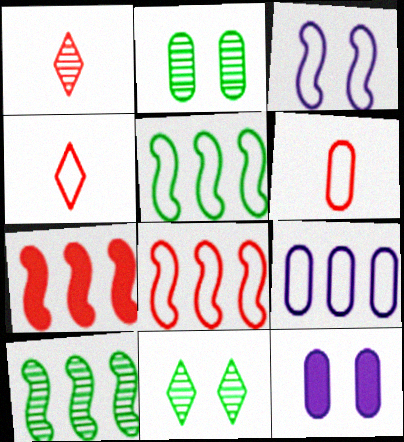[[1, 5, 12], 
[4, 10, 12]]